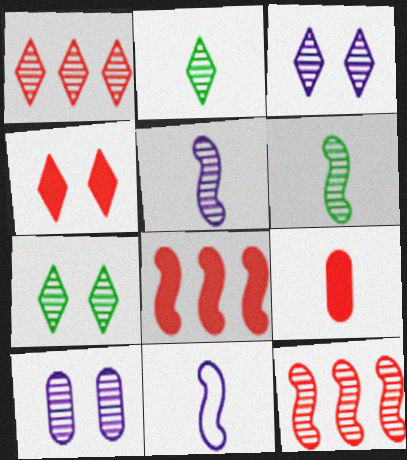[[1, 2, 3], 
[1, 6, 10], 
[2, 9, 11], 
[2, 10, 12], 
[4, 8, 9]]